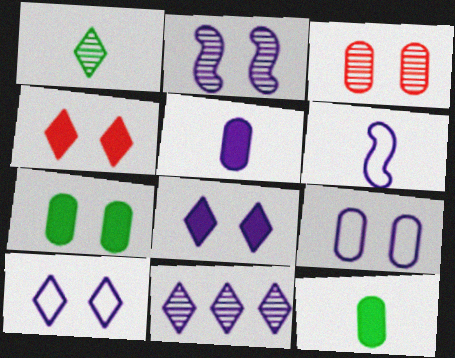[[2, 8, 9], 
[3, 7, 9]]